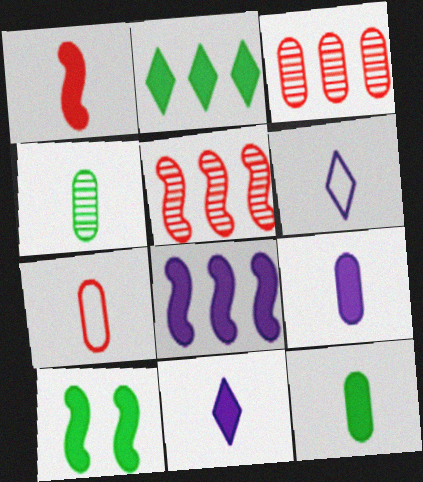[[1, 4, 6], 
[1, 8, 10], 
[1, 11, 12], 
[2, 10, 12], 
[3, 6, 10], 
[4, 7, 9]]